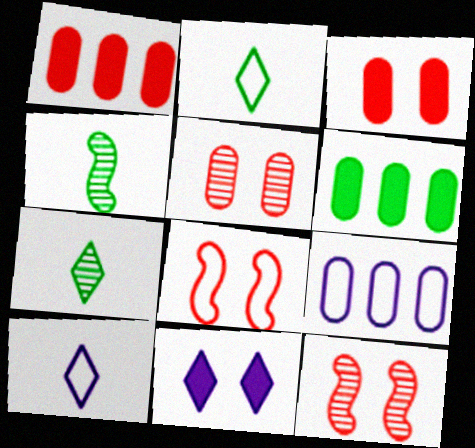[[2, 8, 9], 
[6, 10, 12]]